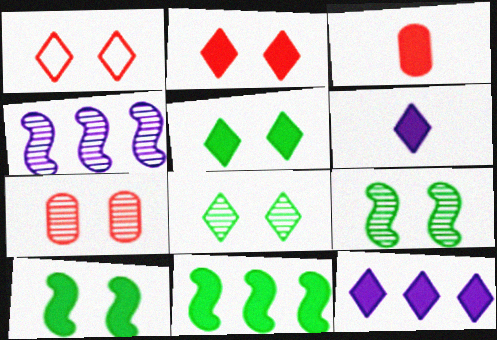[[3, 10, 12]]